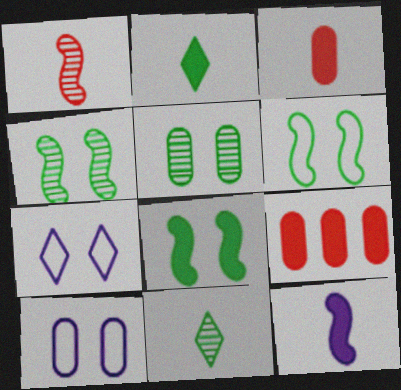[[2, 3, 12], 
[4, 6, 8]]